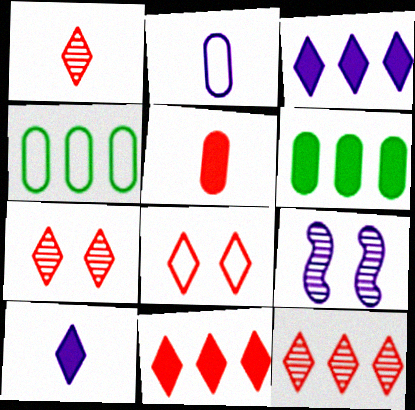[[1, 7, 12], 
[1, 8, 11], 
[2, 3, 9]]